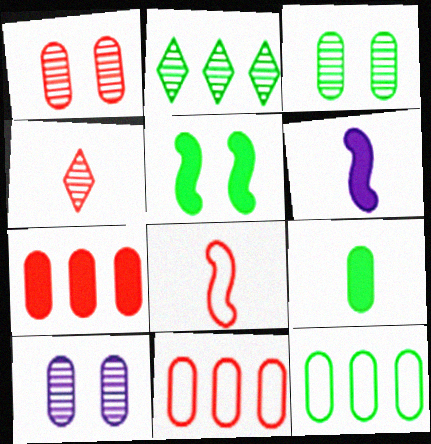[[1, 3, 10], 
[3, 9, 12], 
[9, 10, 11]]